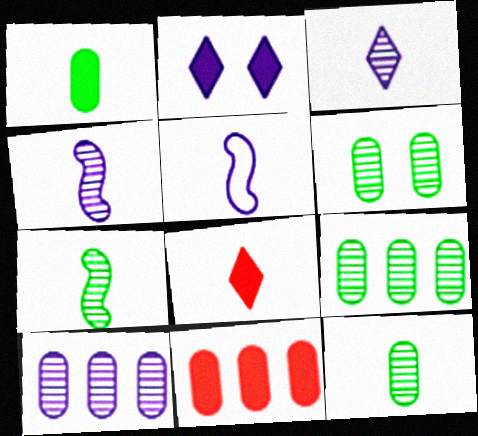[[2, 5, 10], 
[5, 8, 12], 
[6, 9, 12]]